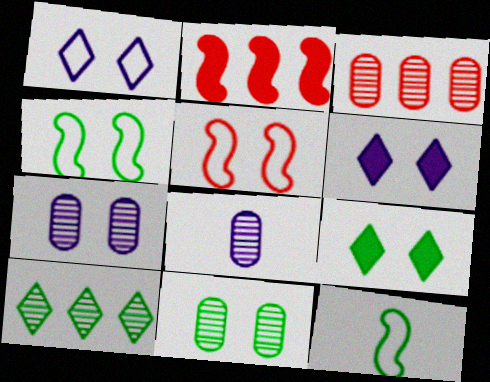[[3, 6, 12], 
[3, 8, 11], 
[4, 9, 11], 
[5, 6, 11], 
[5, 7, 9]]